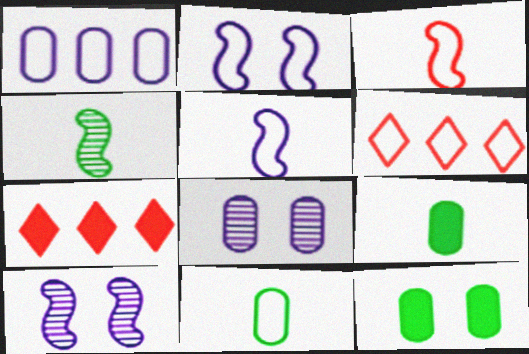[[2, 6, 11], 
[6, 9, 10], 
[7, 10, 11]]